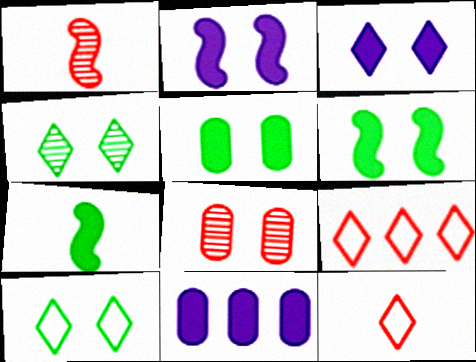[[1, 10, 11], 
[2, 8, 10]]